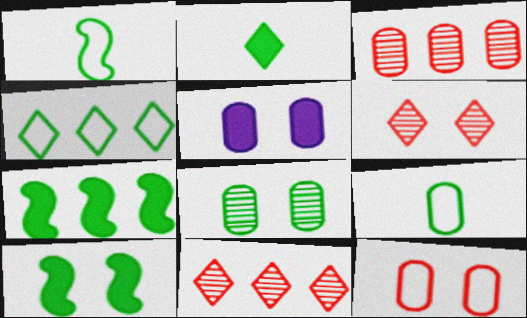[[1, 5, 11], 
[3, 5, 9], 
[5, 8, 12]]